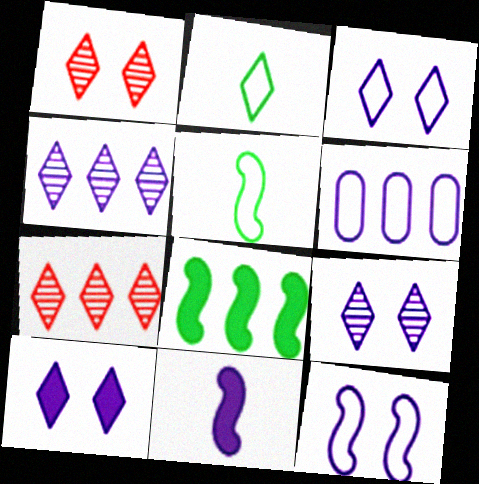[[2, 7, 10], 
[3, 9, 10], 
[6, 7, 8], 
[6, 9, 11]]